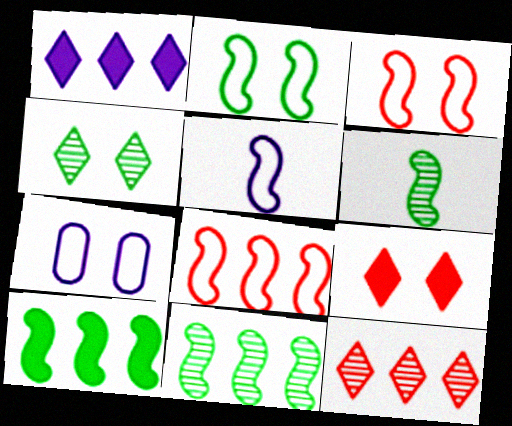[[2, 5, 8], 
[2, 6, 10]]